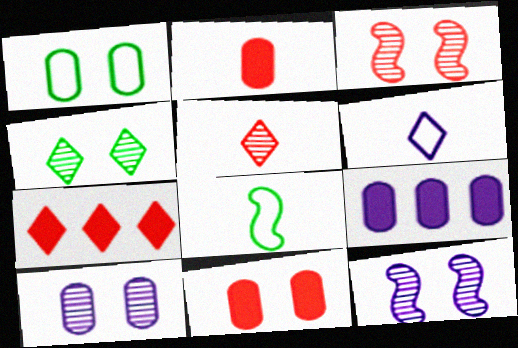[[1, 10, 11], 
[3, 4, 10], 
[4, 6, 7], 
[6, 9, 12], 
[7, 8, 10]]